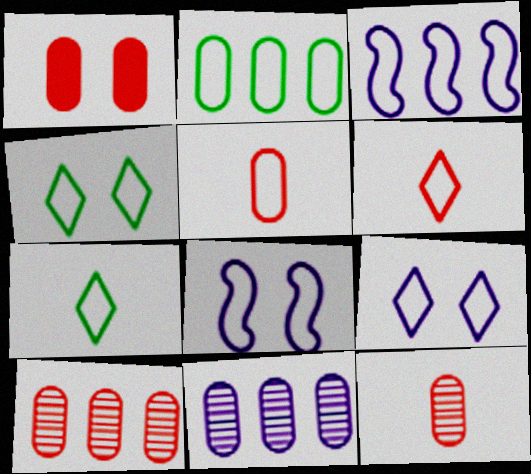[[1, 5, 10], 
[2, 6, 8], 
[3, 4, 5]]